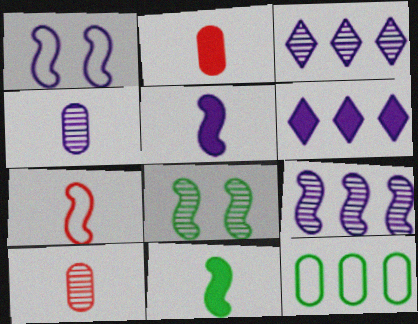[[1, 4, 6], 
[1, 5, 9], 
[3, 8, 10]]